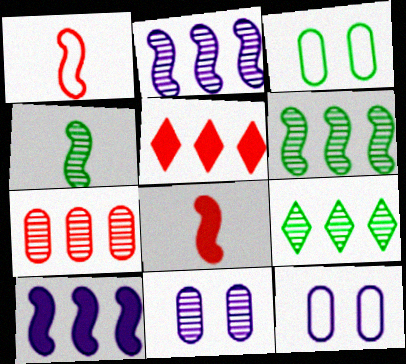[[2, 7, 9], 
[4, 5, 12], 
[8, 9, 12]]